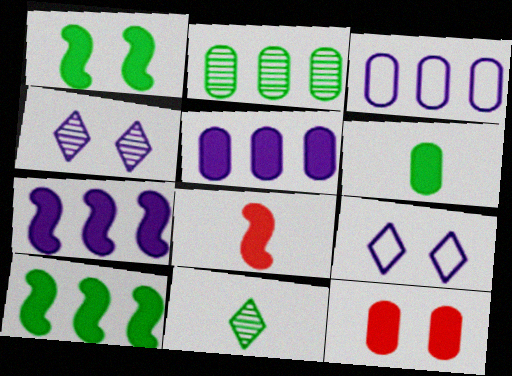[[1, 7, 8], 
[2, 8, 9], 
[5, 6, 12]]